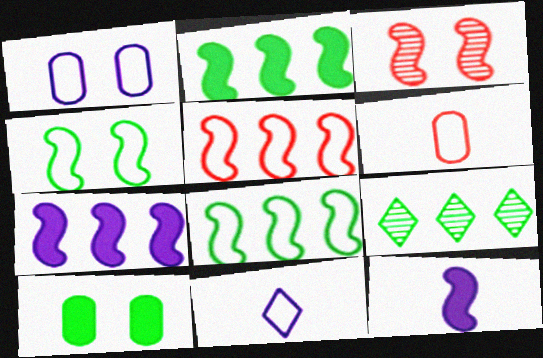[[3, 8, 12]]